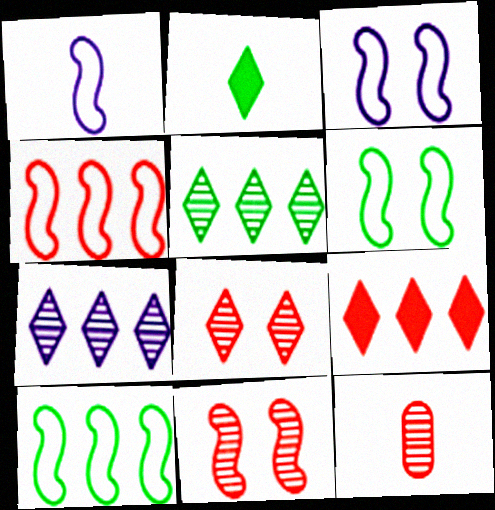[[1, 2, 12], 
[1, 4, 6]]